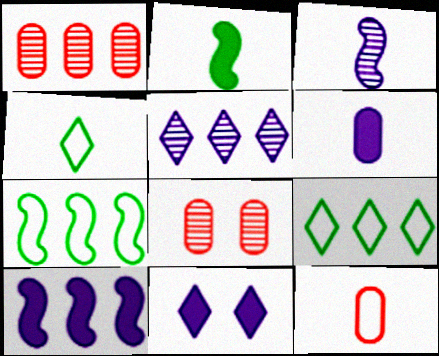[[1, 9, 10], 
[4, 8, 10], 
[6, 10, 11]]